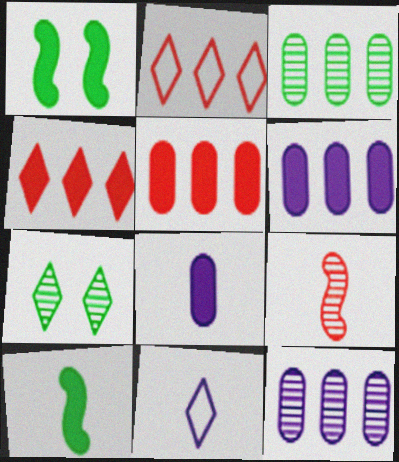[[1, 4, 8], 
[4, 7, 11], 
[7, 9, 12]]